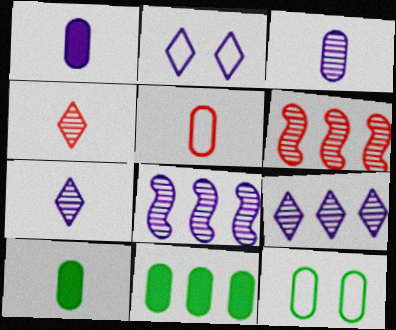[[1, 2, 8], 
[2, 6, 10], 
[3, 5, 10]]